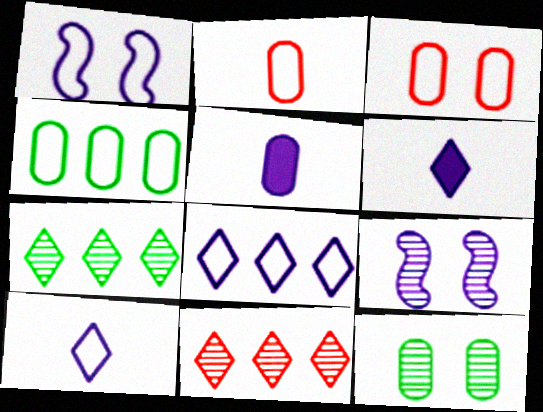[[5, 8, 9]]